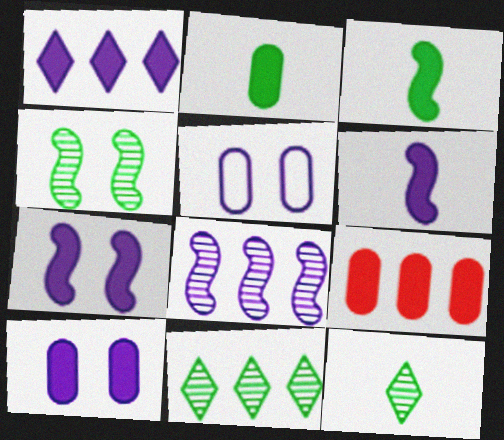[[1, 6, 10], 
[2, 9, 10]]